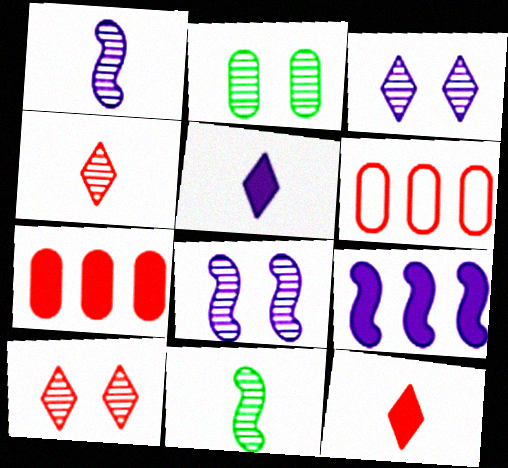[[2, 8, 10]]